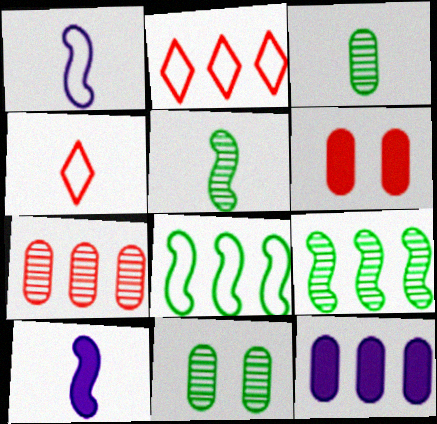[[2, 9, 12], 
[2, 10, 11], 
[3, 4, 10]]